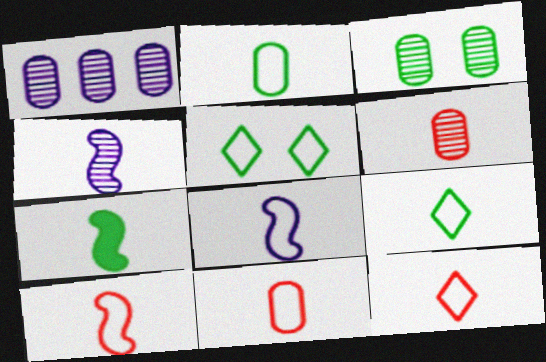[[1, 3, 6], 
[2, 8, 12], 
[4, 7, 10], 
[8, 9, 11], 
[10, 11, 12]]